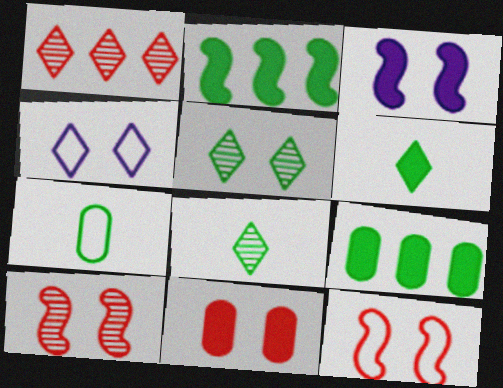[[1, 3, 7], 
[1, 4, 6], 
[2, 5, 7]]